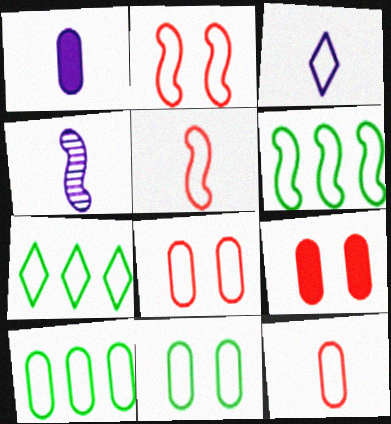[[1, 3, 4], 
[2, 3, 10], 
[3, 6, 8], 
[4, 7, 9], 
[6, 7, 10]]